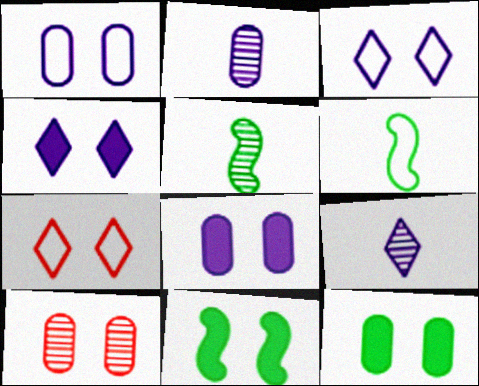[[1, 10, 12], 
[3, 10, 11]]